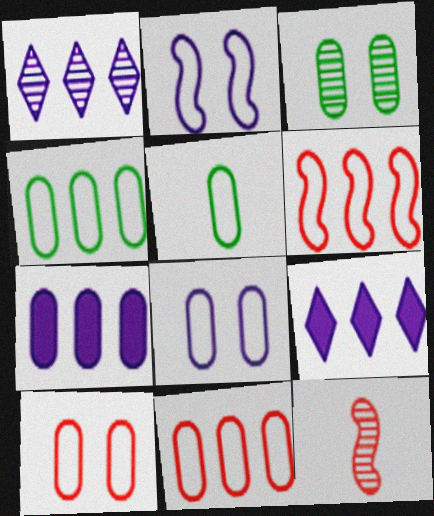[[1, 3, 12], 
[5, 8, 11]]